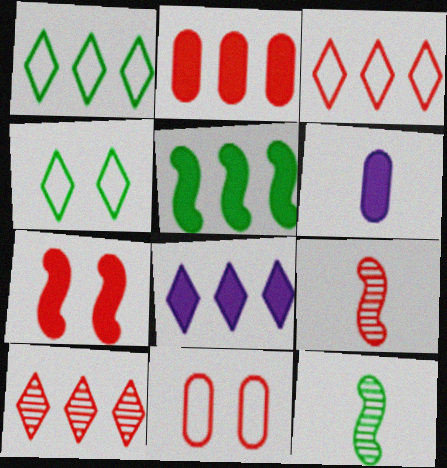[[1, 8, 10], 
[2, 5, 8], 
[8, 11, 12]]